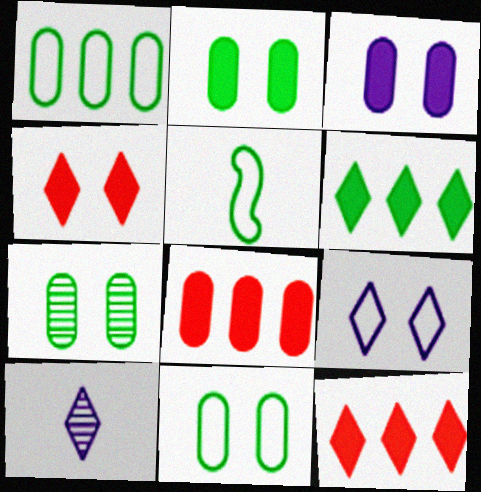[[2, 7, 11], 
[5, 6, 7]]